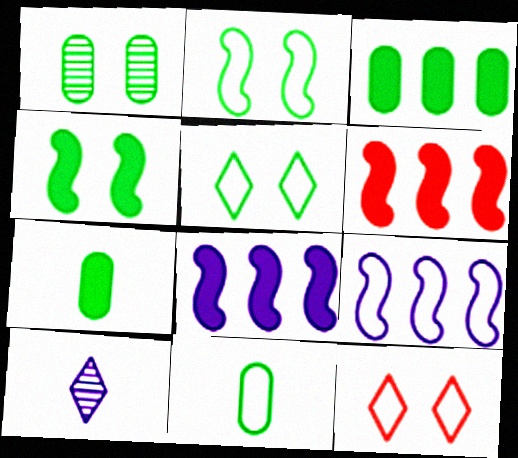[[1, 3, 11], 
[1, 4, 5], 
[9, 11, 12]]